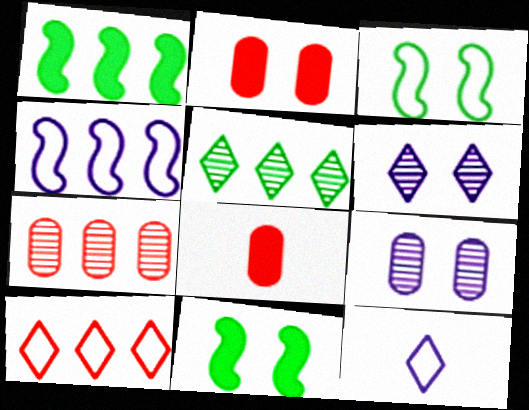[[2, 3, 6], 
[7, 11, 12]]